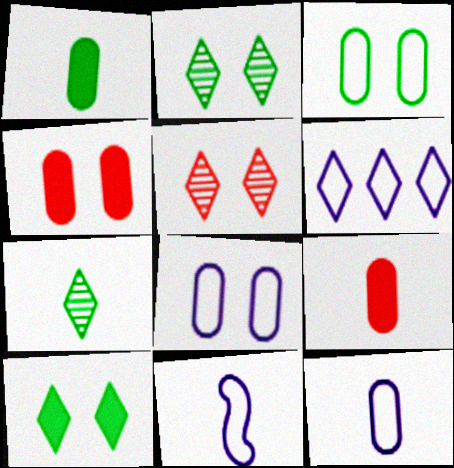[[6, 8, 11], 
[7, 9, 11]]